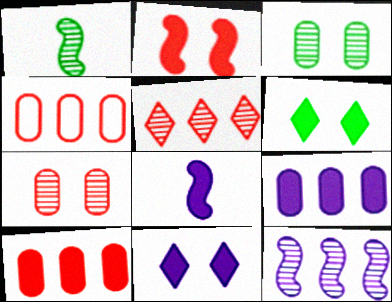[[1, 4, 11], 
[6, 8, 10], 
[8, 9, 11]]